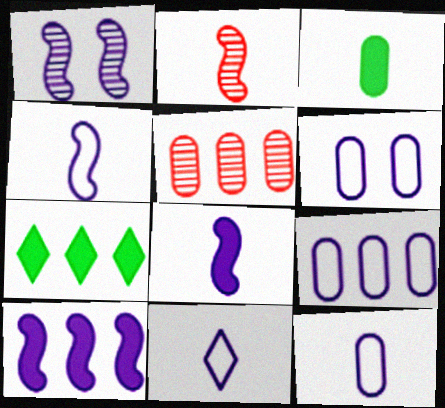[[1, 4, 10], 
[2, 3, 11], 
[2, 6, 7], 
[3, 5, 6], 
[4, 11, 12], 
[6, 9, 12]]